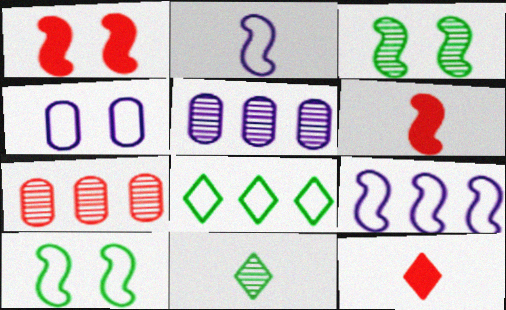[[3, 6, 9], 
[5, 10, 12]]